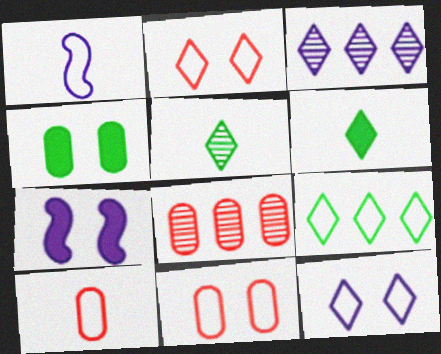[[1, 9, 11], 
[2, 3, 6]]